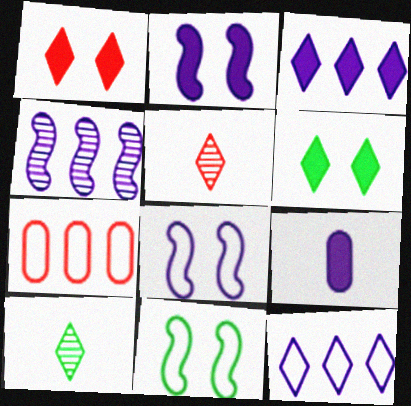[[1, 10, 12], 
[2, 3, 9], 
[2, 7, 10], 
[5, 6, 12]]